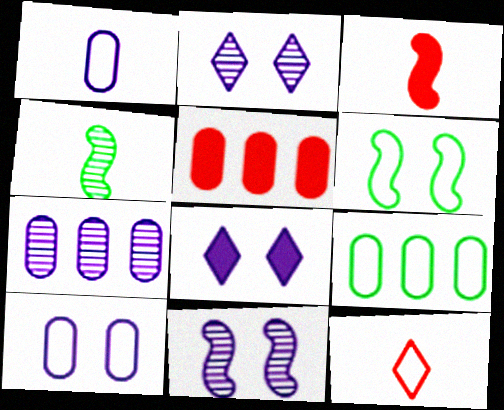[[2, 3, 9], 
[5, 7, 9], 
[8, 10, 11]]